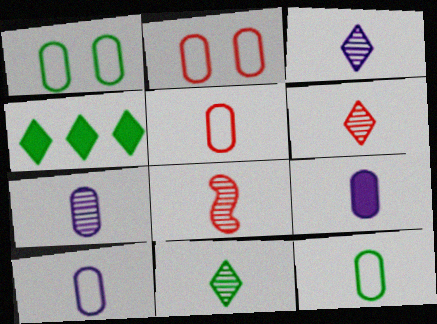[[3, 6, 11], 
[5, 10, 12], 
[7, 8, 11], 
[7, 9, 10]]